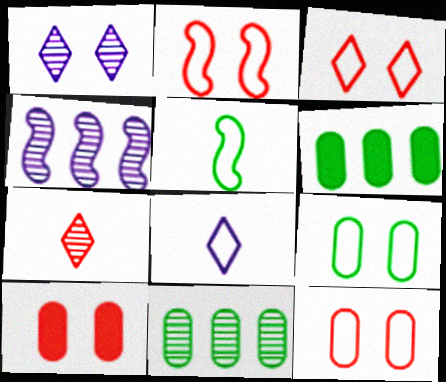[[2, 3, 12]]